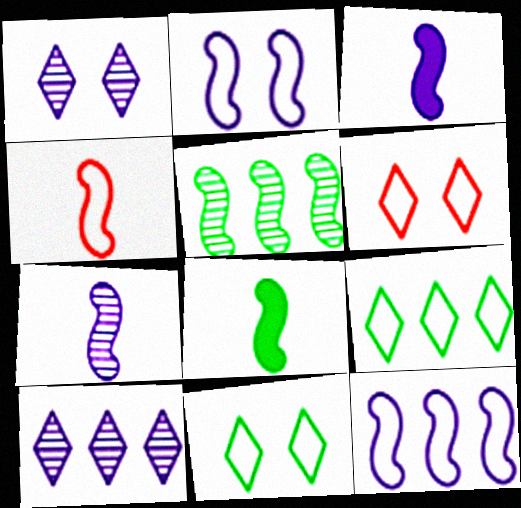[[4, 7, 8]]